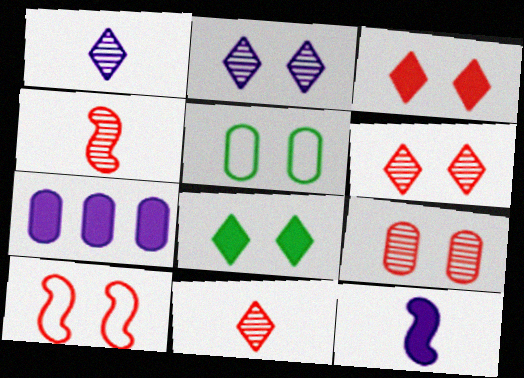[[3, 9, 10]]